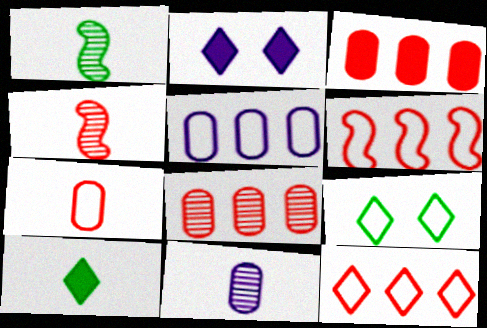[]